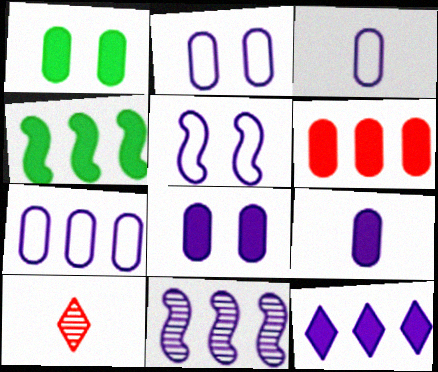[[1, 6, 9], 
[2, 3, 7], 
[2, 4, 10], 
[4, 6, 12], 
[7, 11, 12]]